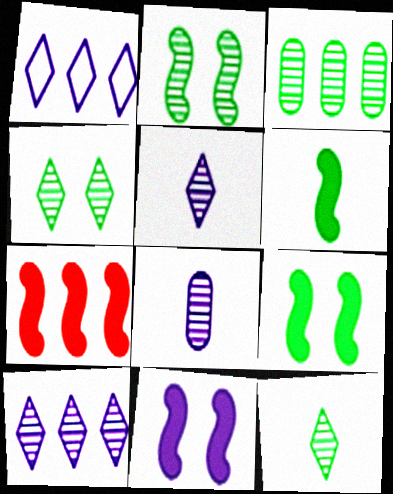[[1, 3, 7], 
[1, 8, 11], 
[2, 3, 12], 
[6, 7, 11]]